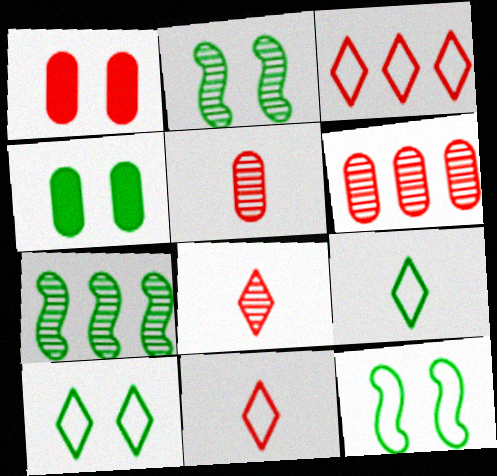[[2, 4, 10], 
[4, 7, 9]]